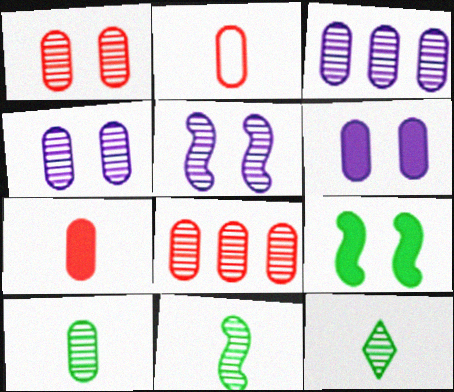[[1, 3, 10], 
[4, 8, 10], 
[5, 8, 12], 
[10, 11, 12]]